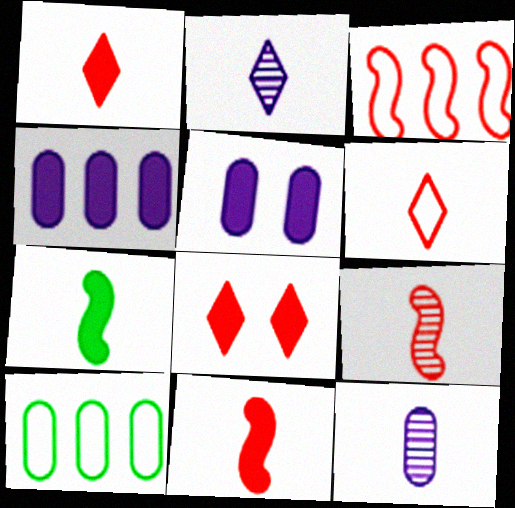[[4, 7, 8], 
[6, 7, 12]]